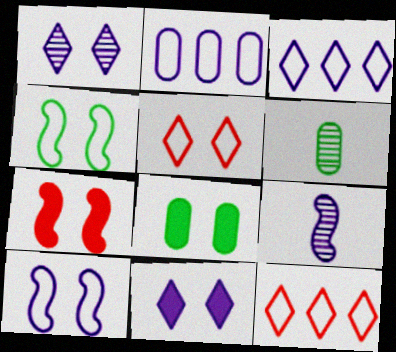[[2, 9, 11], 
[3, 6, 7], 
[7, 8, 11], 
[8, 9, 12]]